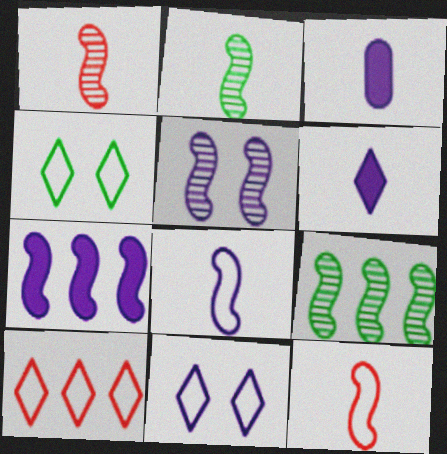[[1, 5, 9], 
[5, 7, 8]]